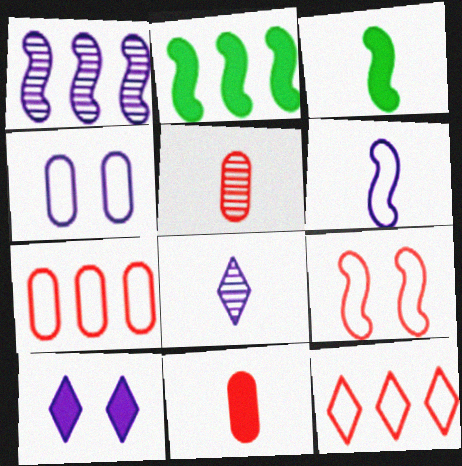[[1, 3, 9], 
[2, 10, 11]]